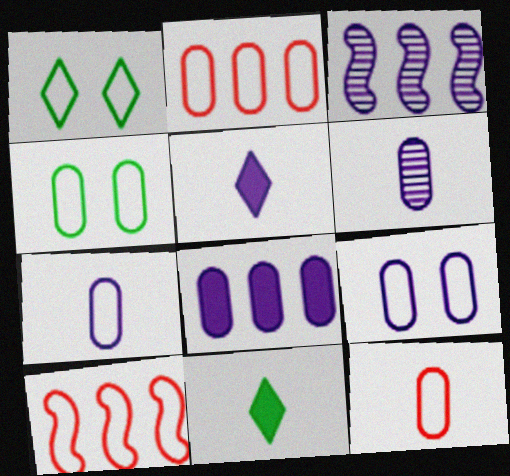[[1, 7, 10], 
[2, 4, 7], 
[3, 5, 9], 
[6, 8, 9]]